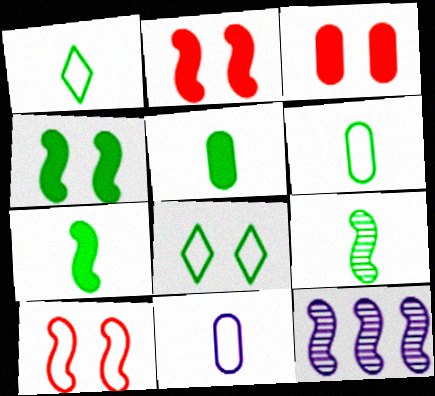[[1, 3, 12], 
[1, 5, 9], 
[7, 10, 12]]